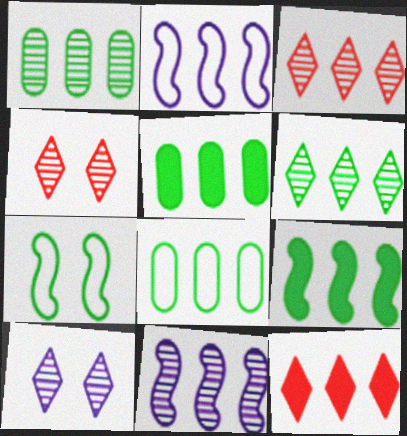[[1, 2, 12], 
[1, 3, 11], 
[1, 5, 8], 
[2, 3, 5], 
[6, 8, 9], 
[8, 11, 12]]